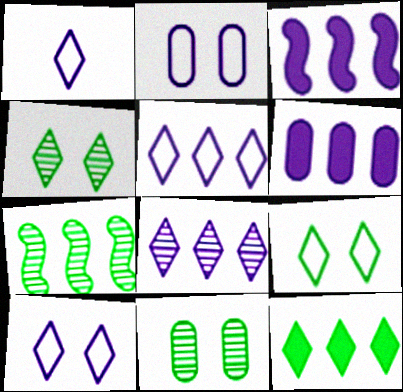[[1, 5, 10]]